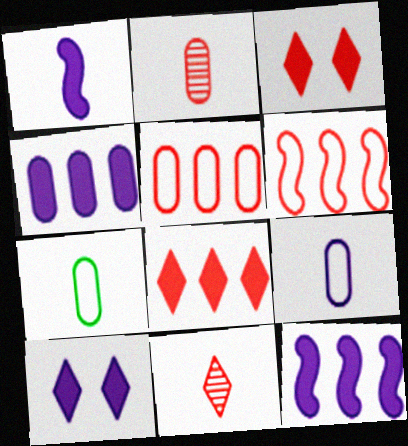[[1, 4, 10], 
[1, 7, 11], 
[2, 3, 6]]